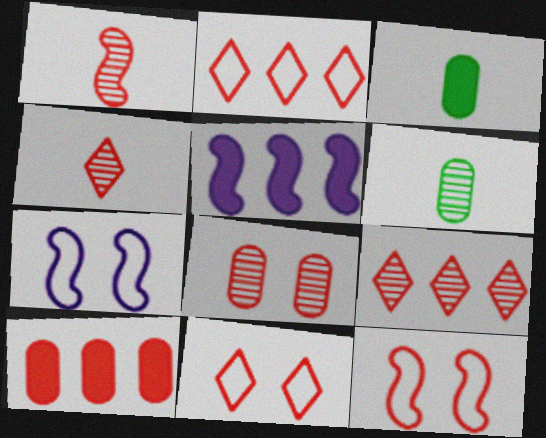[[1, 8, 9], 
[1, 10, 11], 
[3, 7, 9], 
[4, 10, 12], 
[5, 6, 11]]